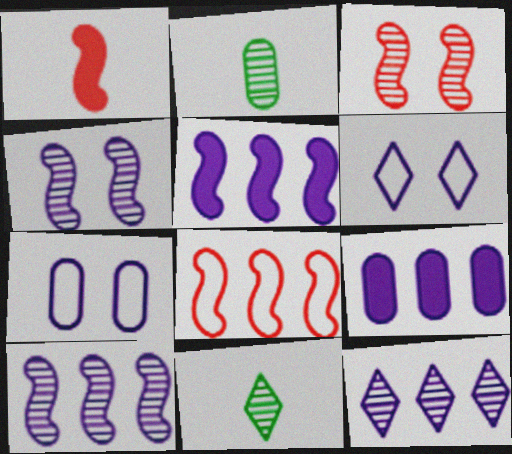[[1, 3, 8], 
[2, 3, 12]]